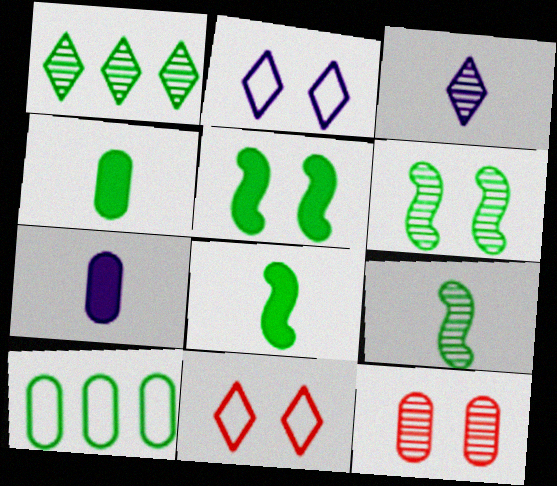[[2, 5, 12], 
[7, 10, 12]]